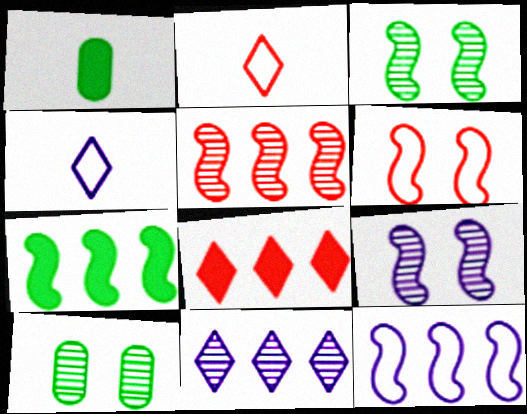[[1, 6, 11], 
[5, 7, 12]]